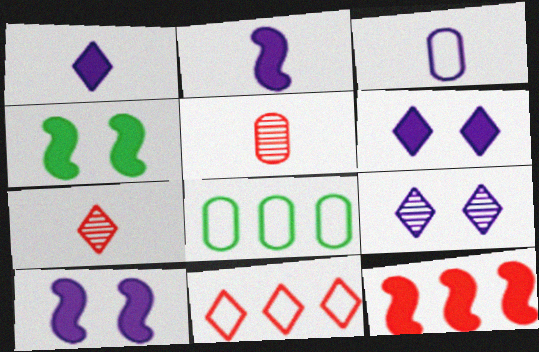[[2, 4, 12], 
[7, 8, 10]]